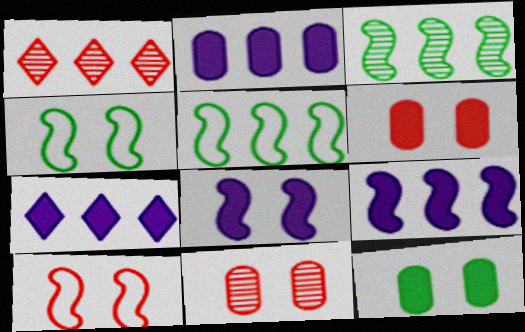[[1, 2, 5], 
[2, 7, 9]]